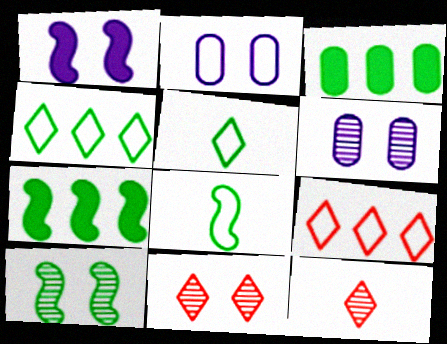[[2, 7, 12], 
[2, 8, 9], 
[3, 5, 10], 
[6, 10, 11], 
[7, 8, 10]]